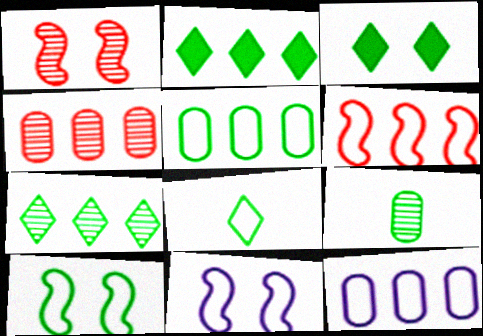[[2, 9, 10], 
[3, 7, 8], 
[5, 8, 10]]